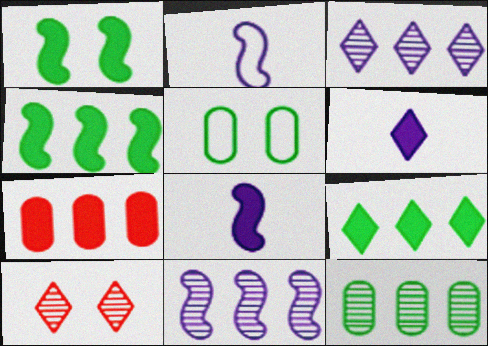[[1, 6, 7]]